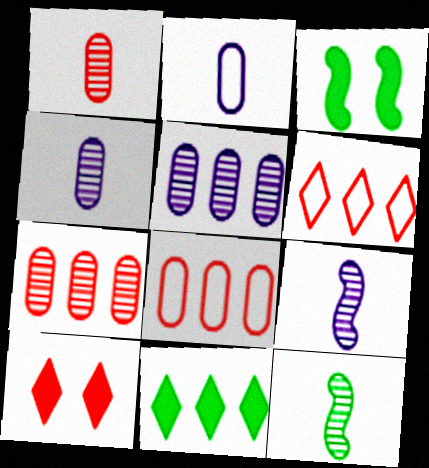[[3, 4, 6]]